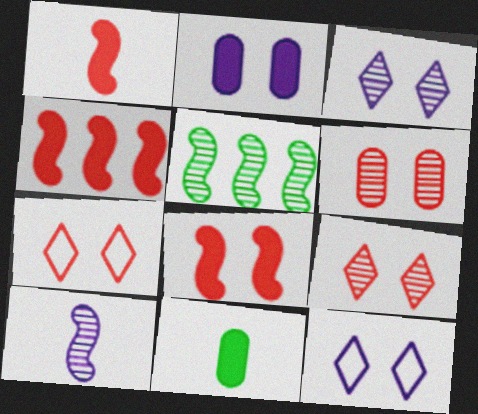[[1, 4, 8], 
[6, 7, 8]]